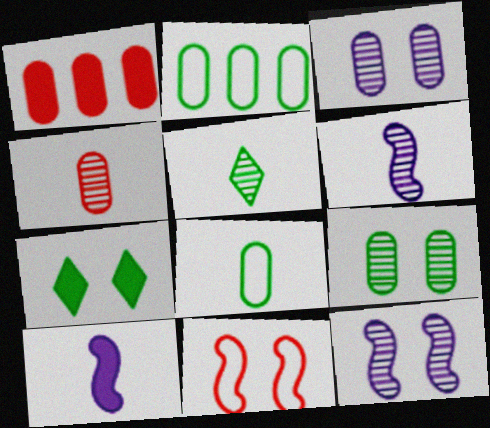[[1, 3, 8], 
[1, 7, 10], 
[3, 7, 11], 
[4, 5, 6]]